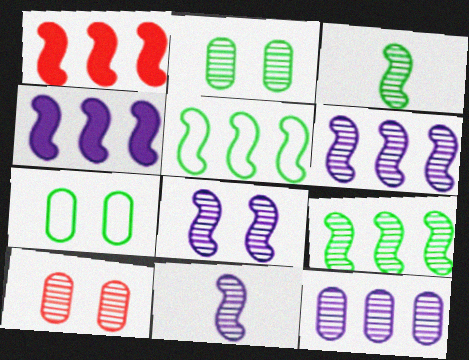[[1, 5, 6], 
[6, 8, 11]]